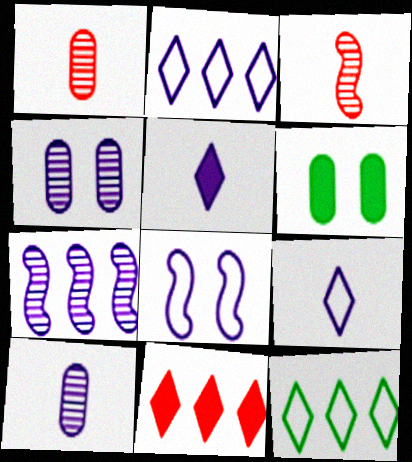[[2, 3, 6]]